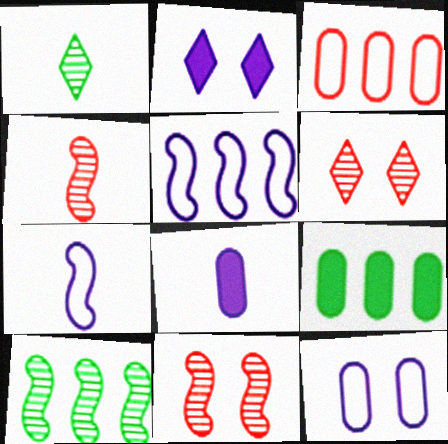[[6, 7, 9]]